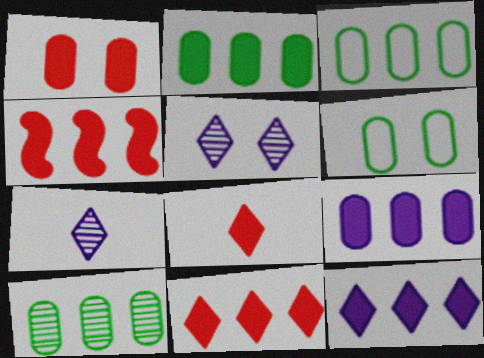[[1, 4, 8], 
[2, 3, 10], 
[2, 4, 12], 
[4, 6, 7]]